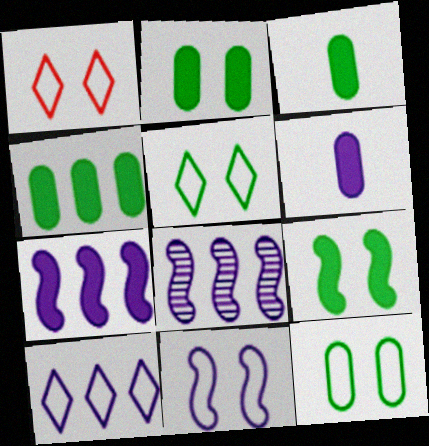[[1, 3, 8], 
[1, 11, 12], 
[2, 3, 4]]